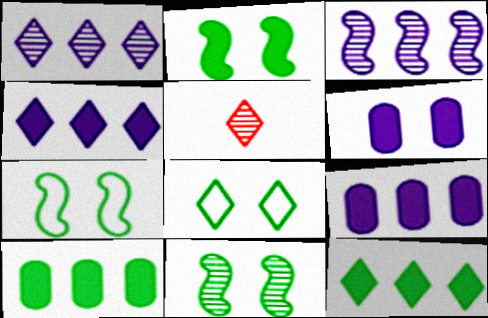[[2, 7, 11], 
[4, 5, 8], 
[5, 7, 9]]